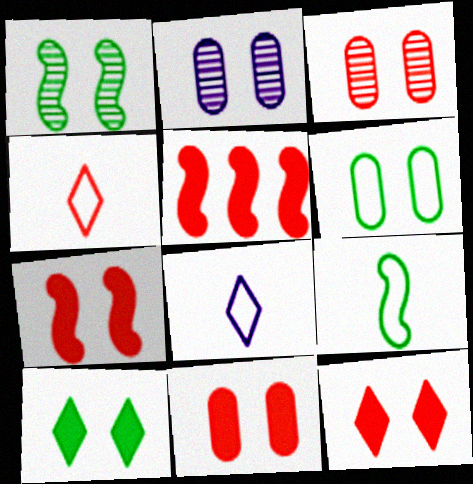[[1, 6, 10], 
[2, 6, 11], 
[3, 4, 5], 
[7, 11, 12]]